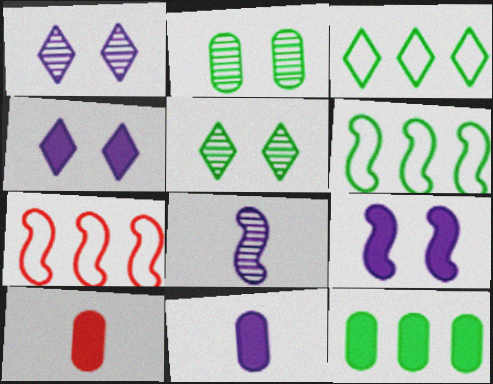[[1, 6, 10], 
[5, 7, 11]]